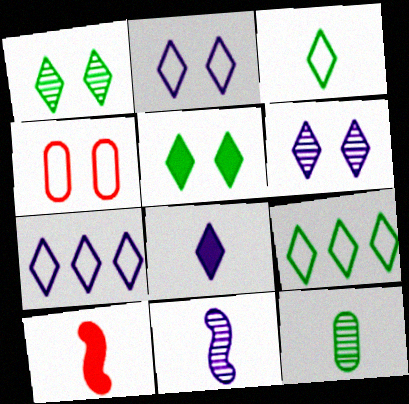[[6, 7, 8]]